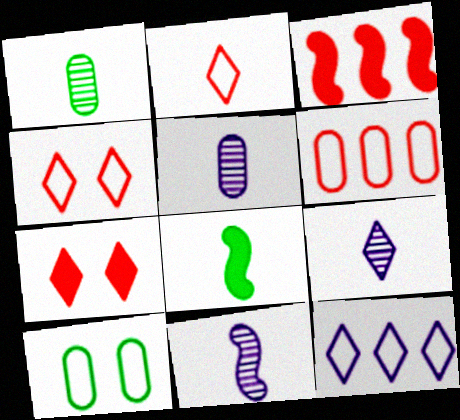[[2, 5, 8], 
[3, 9, 10], 
[5, 9, 11]]